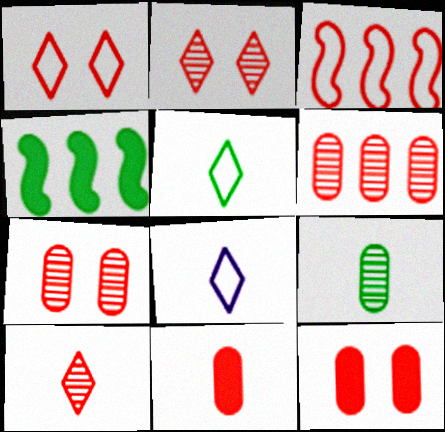[[2, 3, 11], 
[3, 10, 12], 
[4, 7, 8]]